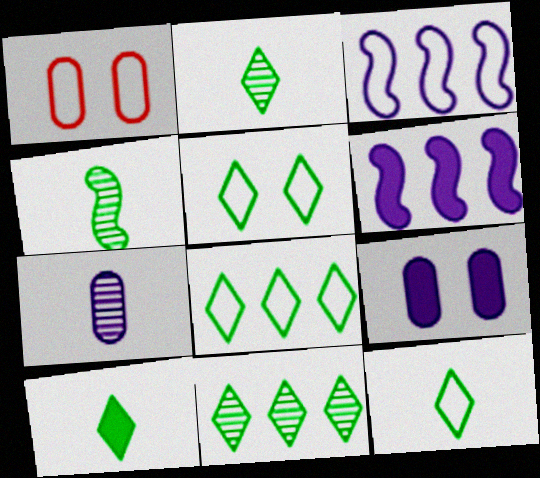[[1, 2, 6], 
[1, 3, 12], 
[2, 10, 12], 
[5, 8, 12], 
[5, 10, 11]]